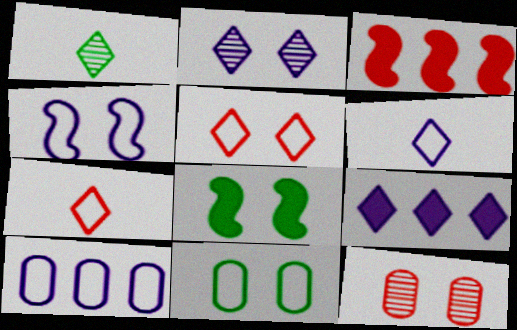[[1, 5, 9], 
[2, 6, 9], 
[3, 7, 12], 
[4, 5, 11], 
[4, 6, 10]]